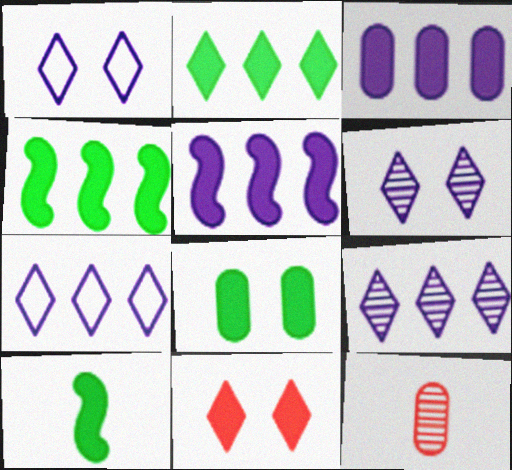[[1, 4, 12], 
[2, 8, 10], 
[3, 10, 11]]